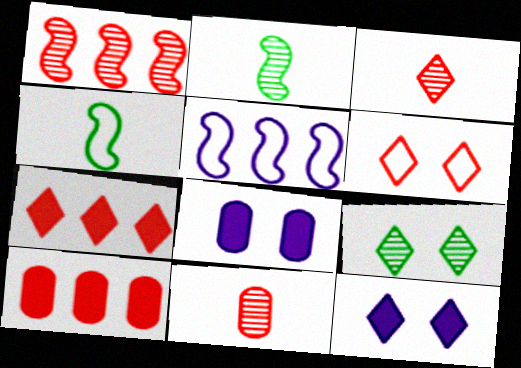[[3, 6, 7], 
[6, 9, 12]]